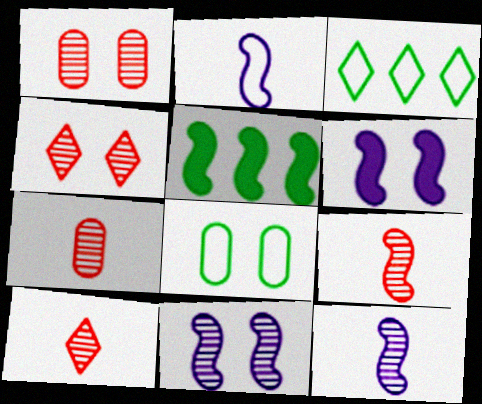[[3, 6, 7], 
[4, 6, 8], 
[7, 9, 10]]